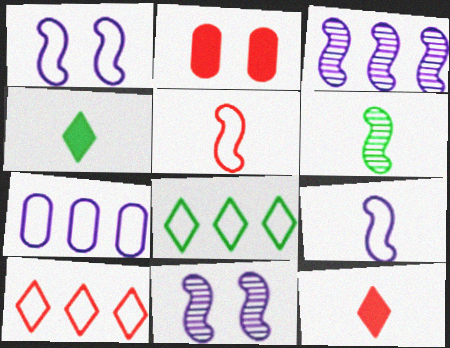[]